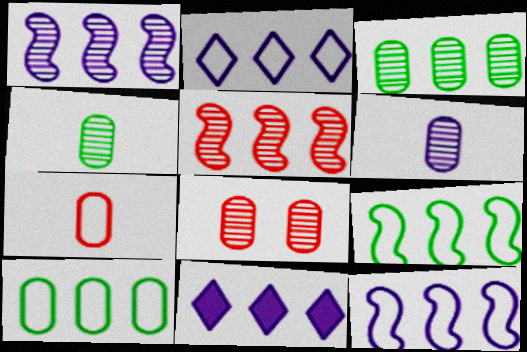[[3, 6, 8], 
[5, 10, 11]]